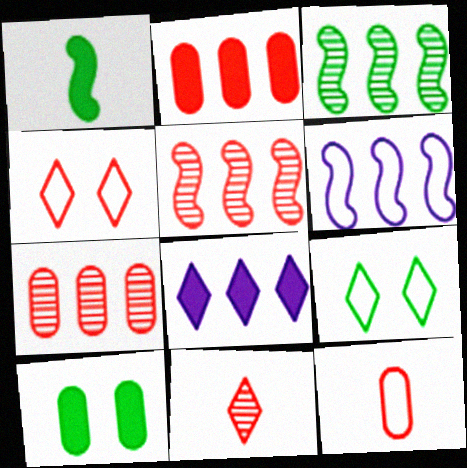[[6, 9, 12], 
[6, 10, 11], 
[8, 9, 11]]